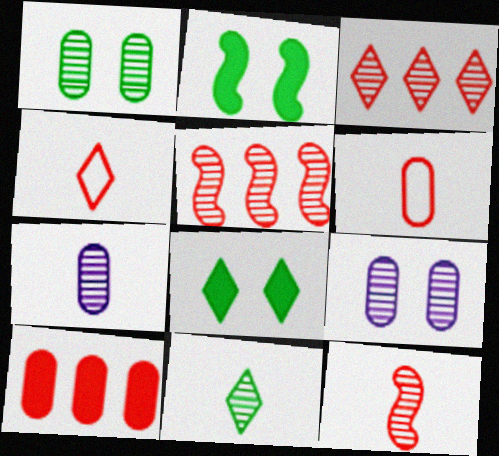[[5, 9, 11], 
[7, 11, 12]]